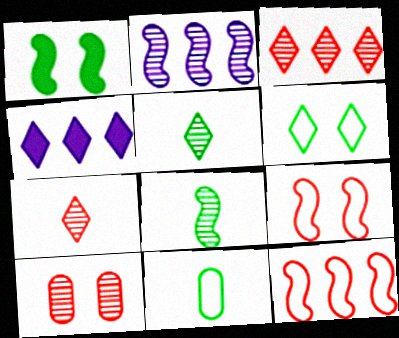[[2, 5, 10], 
[4, 6, 7]]